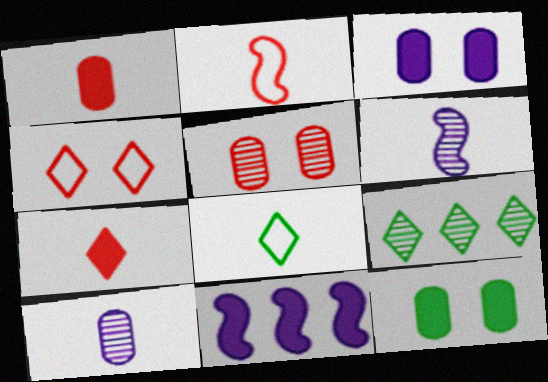[[1, 6, 8], 
[2, 3, 9], 
[5, 6, 9], 
[5, 8, 11], 
[7, 11, 12]]